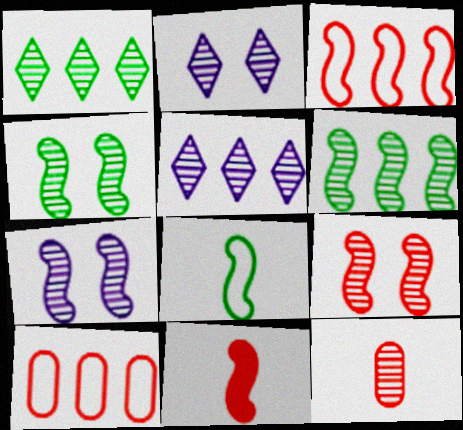[[1, 7, 12], 
[2, 6, 12], 
[3, 9, 11], 
[4, 5, 12], 
[4, 7, 9]]